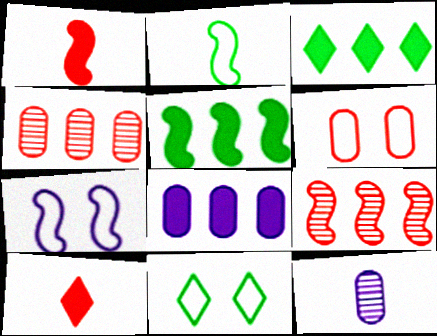[[2, 10, 12], 
[6, 7, 11], 
[6, 9, 10]]